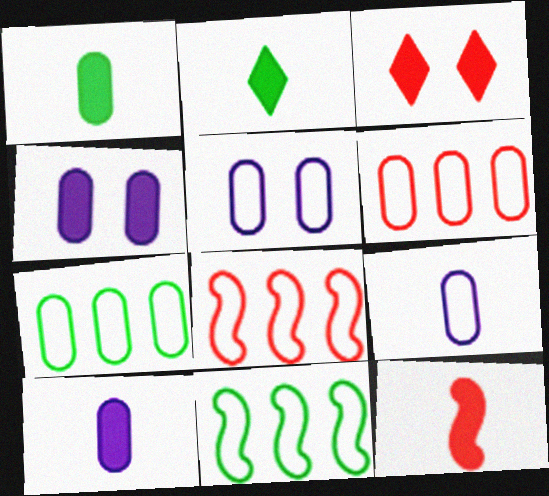[[2, 10, 12]]